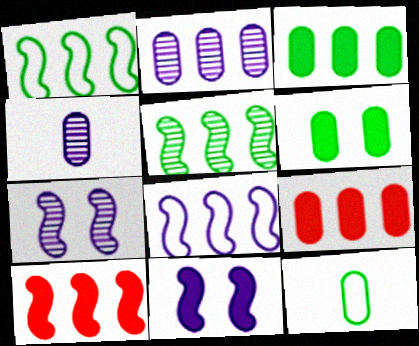[[5, 8, 10]]